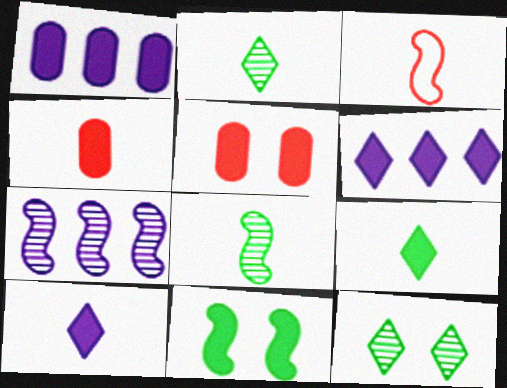[[1, 3, 12], 
[3, 7, 11], 
[4, 6, 11]]